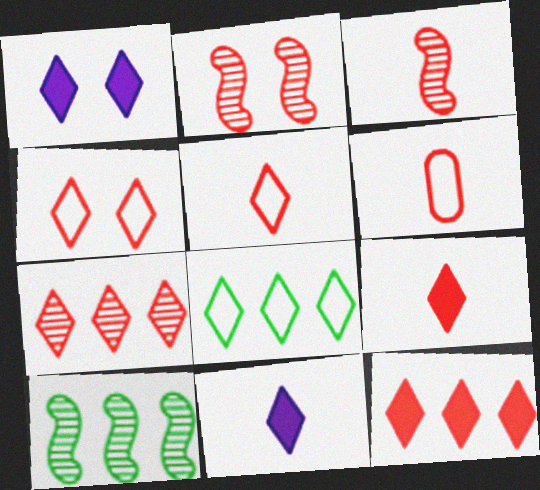[[1, 6, 10], 
[2, 6, 12], 
[3, 6, 9], 
[4, 7, 9]]